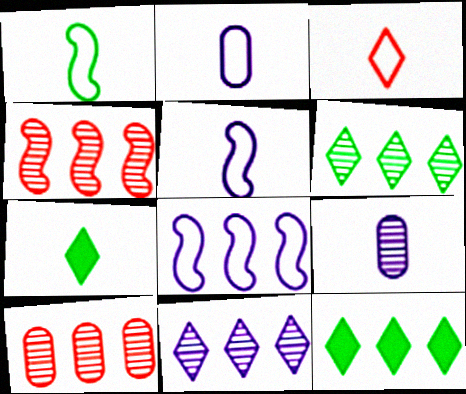[[1, 2, 3], 
[8, 10, 12]]